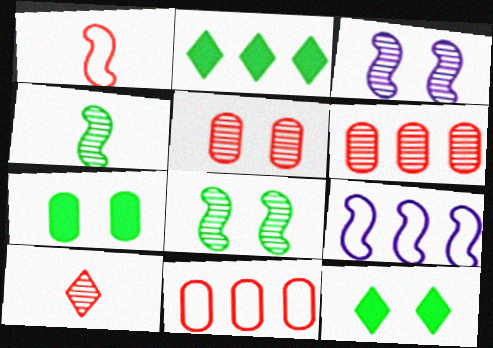[[2, 6, 9], 
[7, 9, 10]]